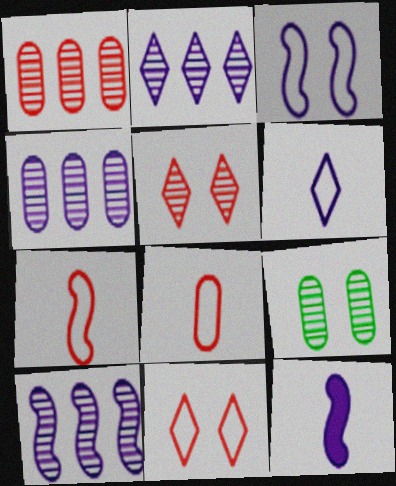[[2, 4, 10], 
[3, 10, 12]]